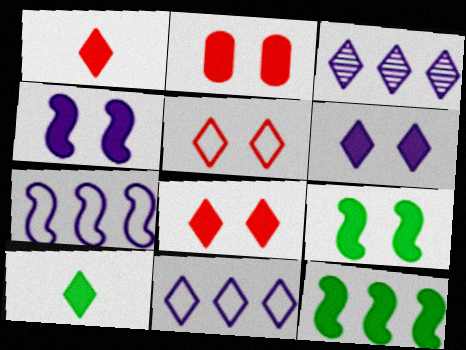[[2, 6, 9], 
[3, 5, 10]]